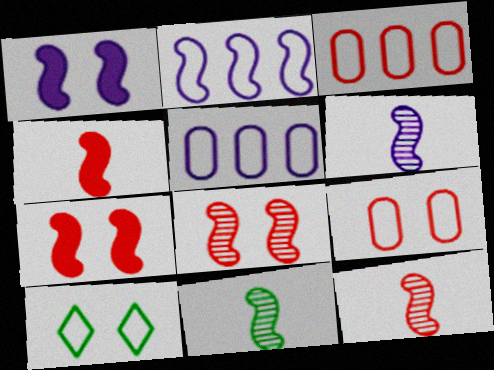[[1, 2, 6], 
[2, 7, 11], 
[6, 11, 12]]